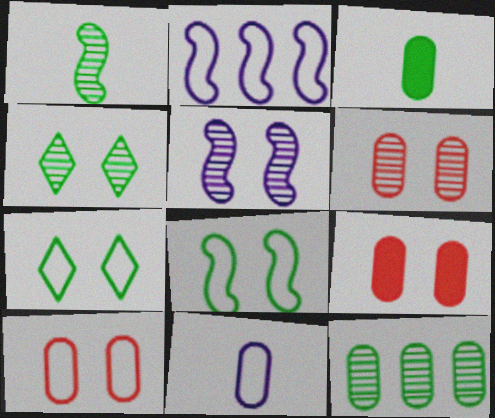[[1, 4, 12], 
[4, 5, 6], 
[5, 7, 9], 
[6, 9, 10], 
[9, 11, 12]]